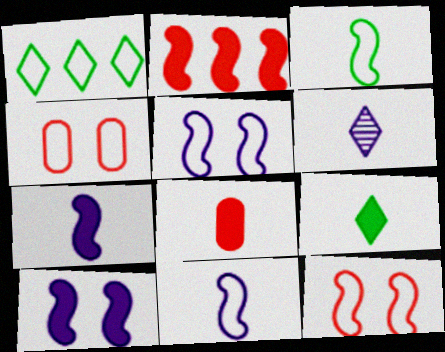[[1, 4, 11], 
[3, 6, 8], 
[7, 8, 9]]